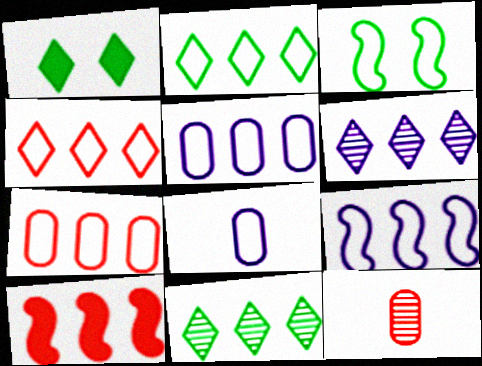[[1, 9, 12], 
[2, 7, 9], 
[3, 4, 8], 
[5, 10, 11]]